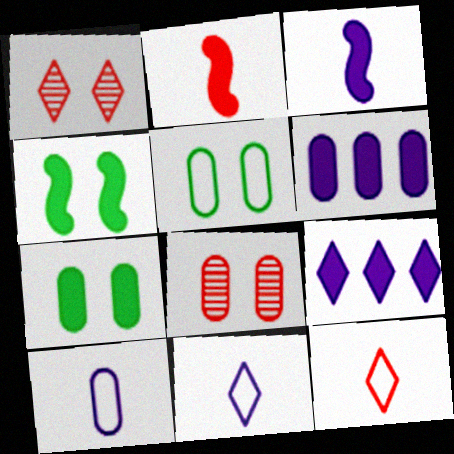[[2, 7, 9]]